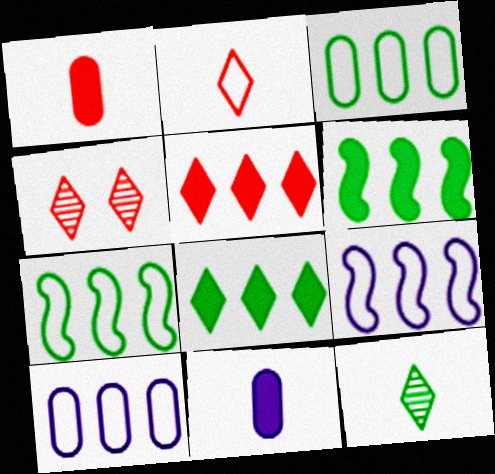[[2, 4, 5], 
[4, 7, 11]]